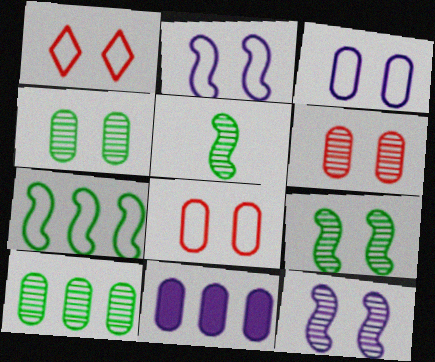[[1, 5, 11]]